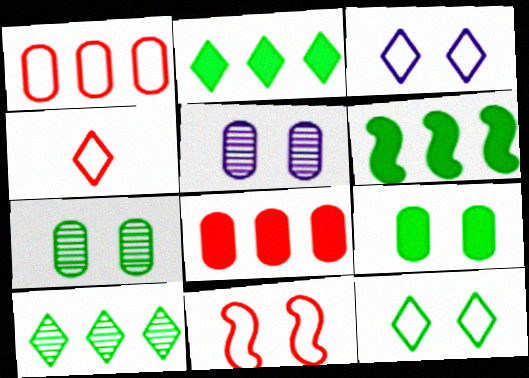[[1, 4, 11], 
[4, 5, 6]]